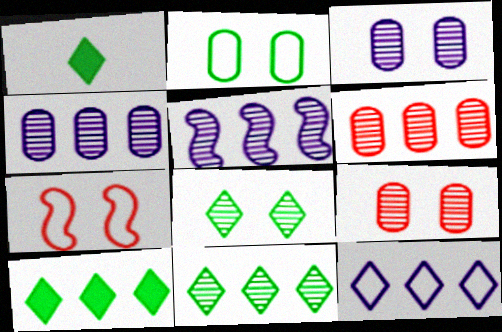[[1, 4, 7], 
[5, 6, 11]]